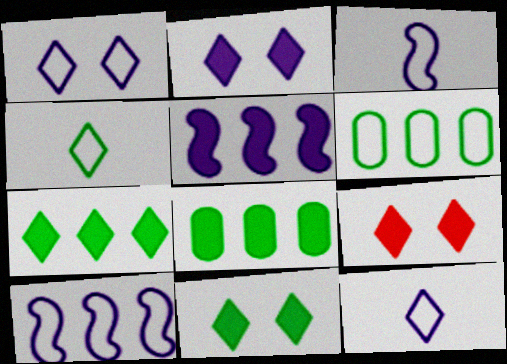[[2, 9, 11]]